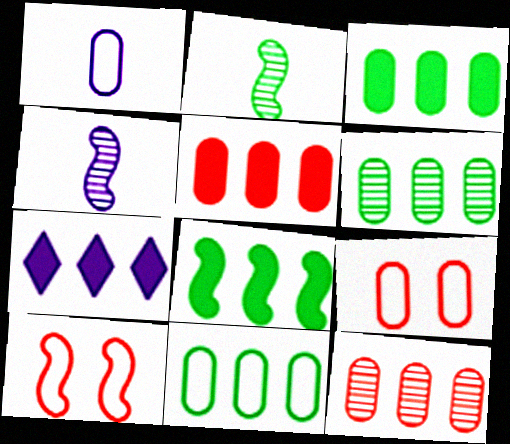[[1, 9, 11], 
[2, 7, 9], 
[3, 6, 11], 
[4, 8, 10], 
[5, 7, 8]]